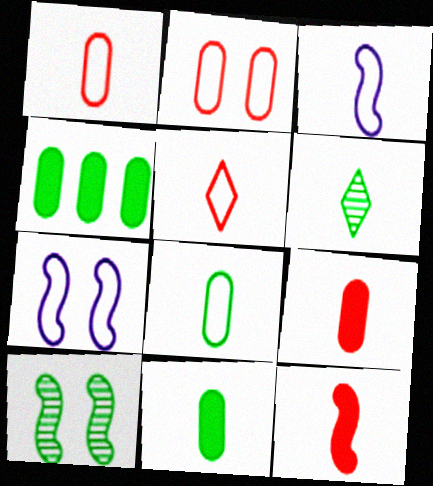[[3, 5, 8], 
[3, 6, 9]]